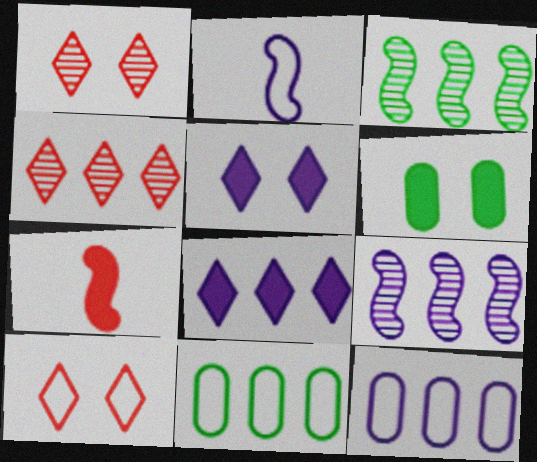[[2, 4, 6], 
[2, 10, 11], 
[6, 7, 8], 
[8, 9, 12]]